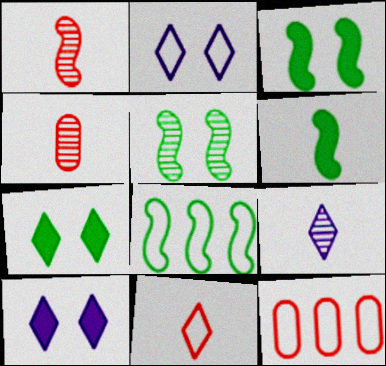[[3, 9, 12], 
[4, 8, 10], 
[5, 6, 8]]